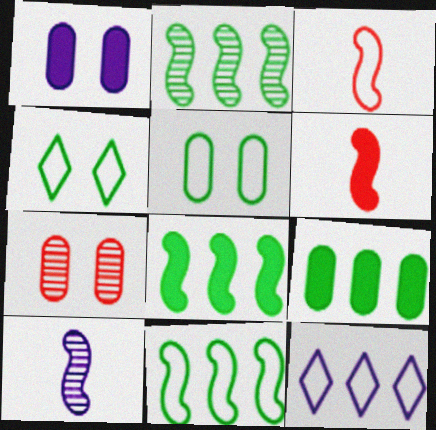[[1, 5, 7], 
[1, 10, 12], 
[2, 8, 11], 
[3, 5, 12]]